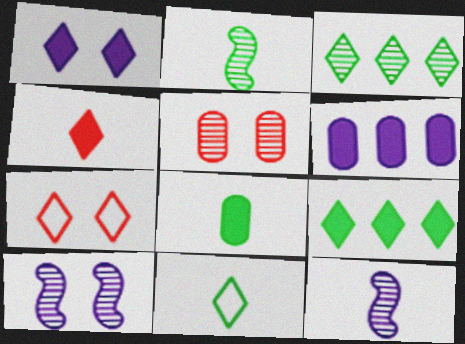[[1, 4, 9], 
[2, 6, 7], 
[2, 8, 11], 
[3, 5, 12]]